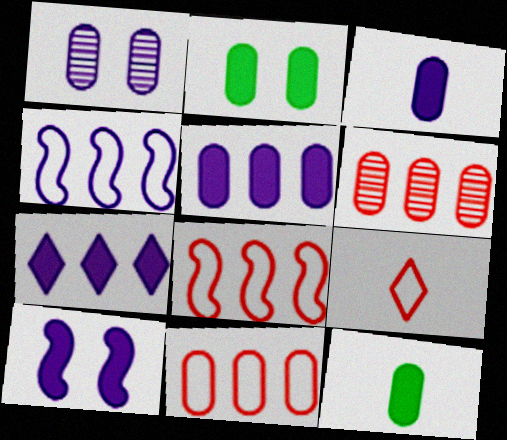[[1, 11, 12], 
[3, 7, 10]]